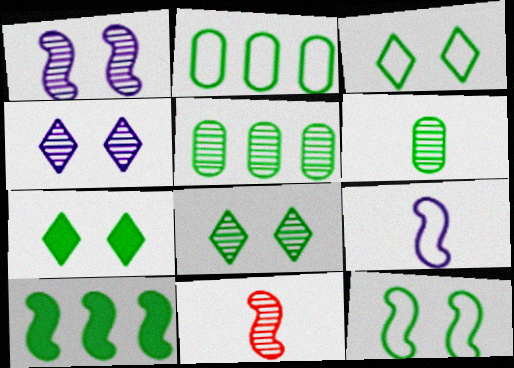[[3, 6, 10], 
[3, 7, 8], 
[4, 5, 11]]